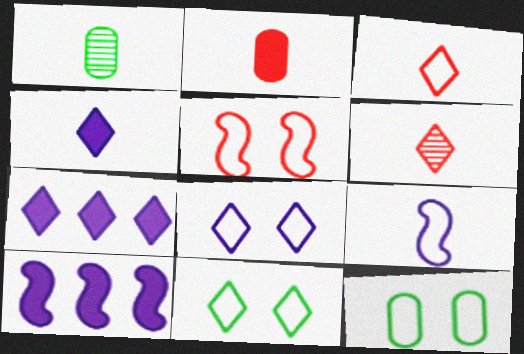[[1, 5, 7], 
[5, 8, 12], 
[6, 7, 11], 
[6, 10, 12]]